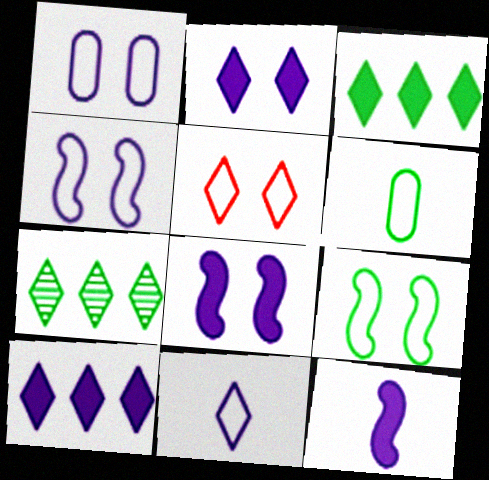[[1, 5, 9]]